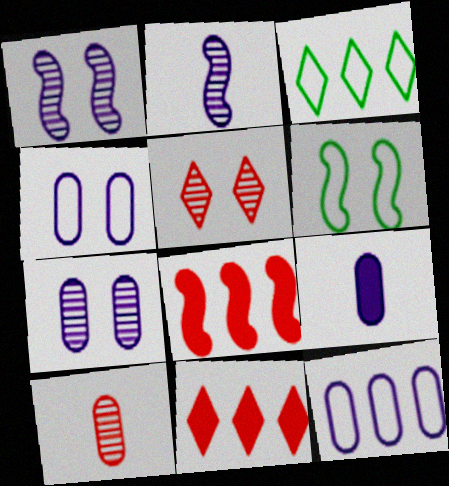[[2, 6, 8], 
[7, 9, 12]]